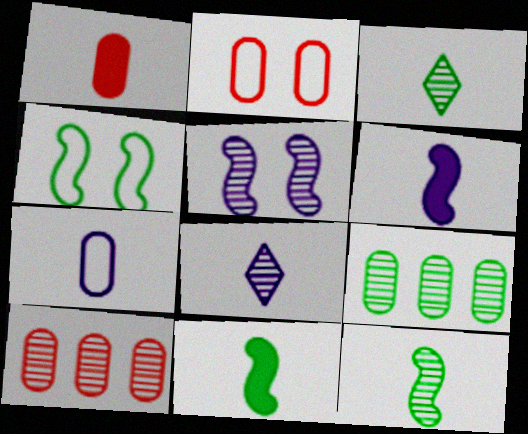[[1, 2, 10], 
[3, 5, 10], 
[6, 7, 8]]